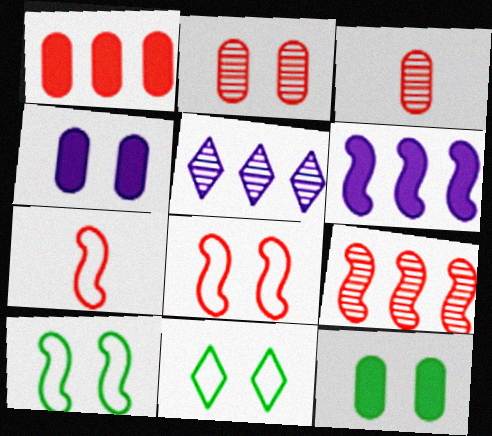[[3, 6, 11], 
[5, 7, 12]]